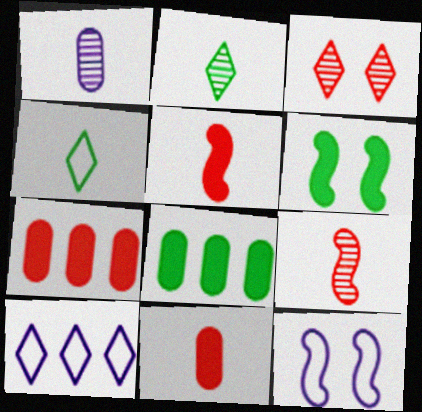[[1, 2, 9], 
[1, 4, 5], 
[2, 7, 12]]